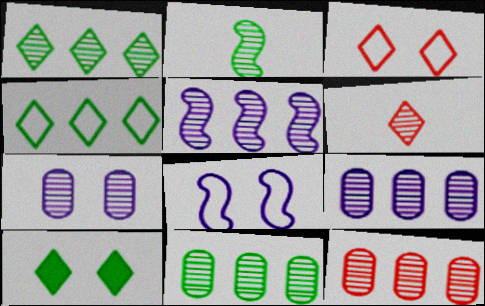[[1, 5, 12], 
[9, 11, 12]]